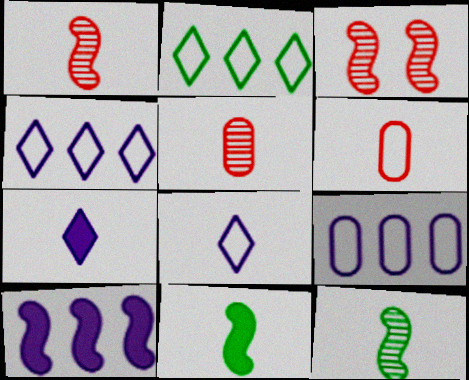[[5, 8, 11], 
[6, 7, 12]]